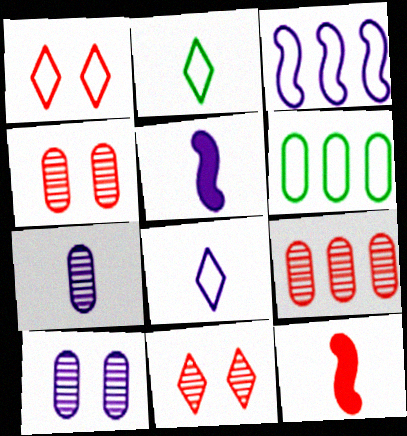[[1, 9, 12], 
[2, 7, 12], 
[5, 6, 11], 
[5, 7, 8]]